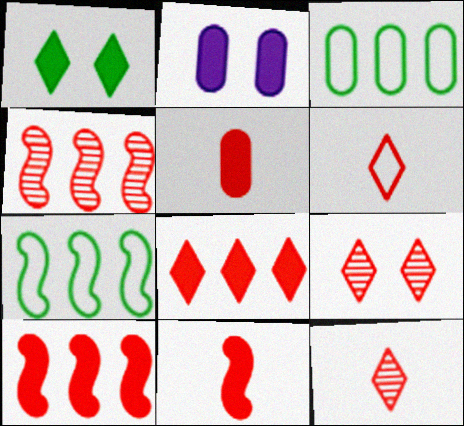[[2, 7, 12], 
[6, 8, 9]]